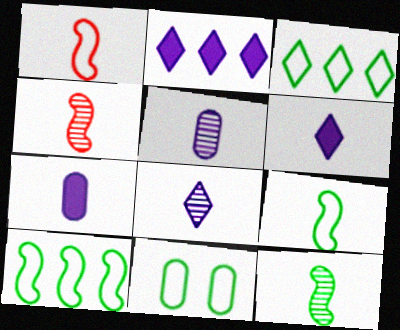[[2, 4, 11], 
[3, 9, 11]]